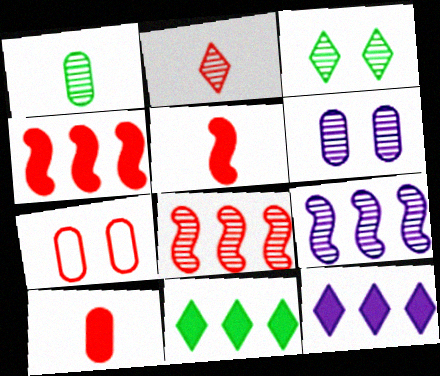[[2, 4, 7]]